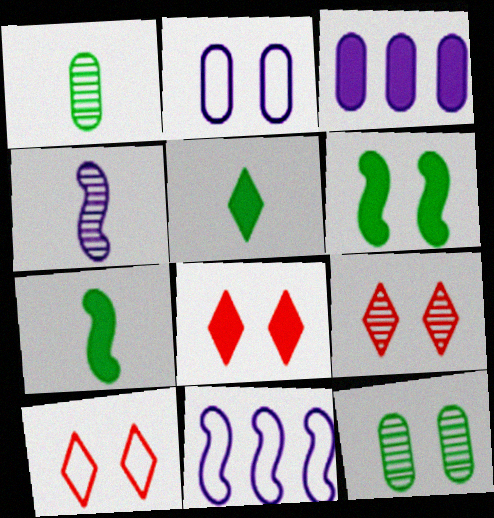[[1, 8, 11], 
[2, 6, 9], 
[3, 7, 8], 
[8, 9, 10]]